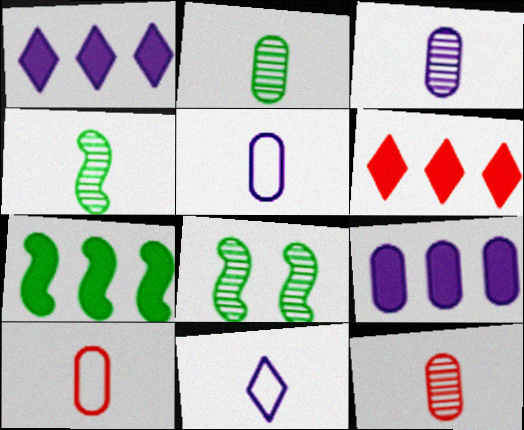[[1, 8, 10], 
[2, 3, 12], 
[5, 6, 8], 
[6, 7, 9]]